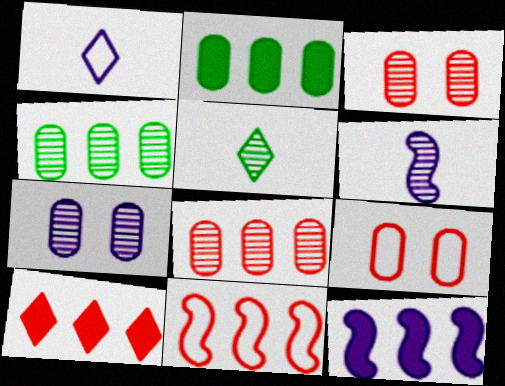[[1, 7, 12], 
[2, 10, 12], 
[5, 9, 12], 
[8, 10, 11]]